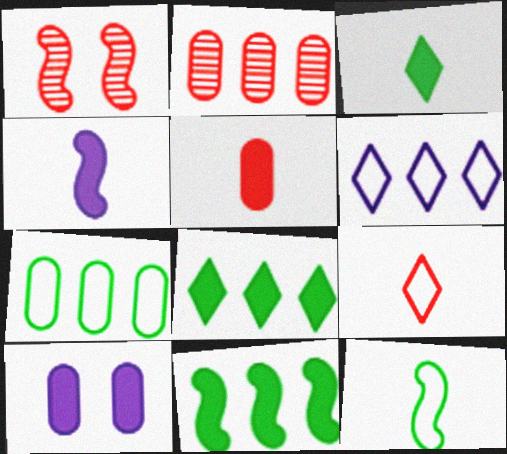[[2, 6, 11], 
[3, 4, 5]]